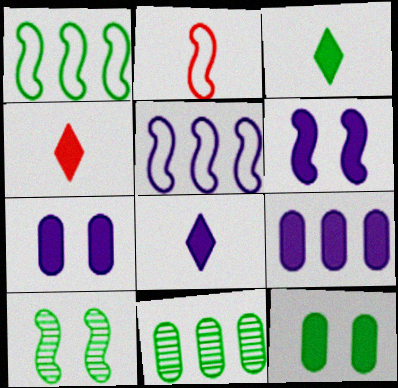[[3, 4, 8], 
[6, 8, 9]]